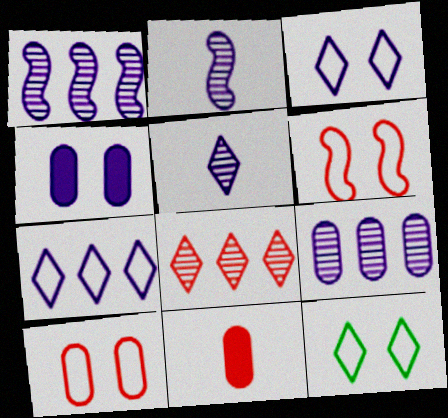[[1, 11, 12], 
[2, 4, 7], 
[6, 8, 11]]